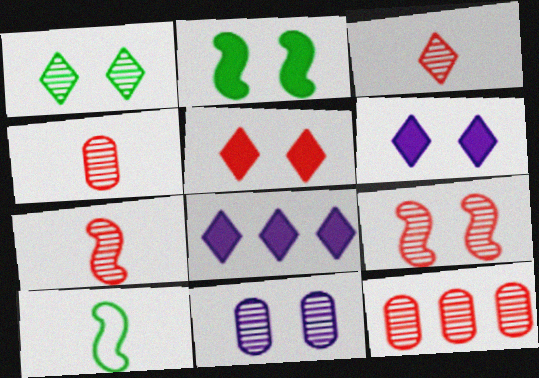[[1, 9, 11], 
[3, 4, 7], 
[3, 9, 12], 
[6, 10, 12]]